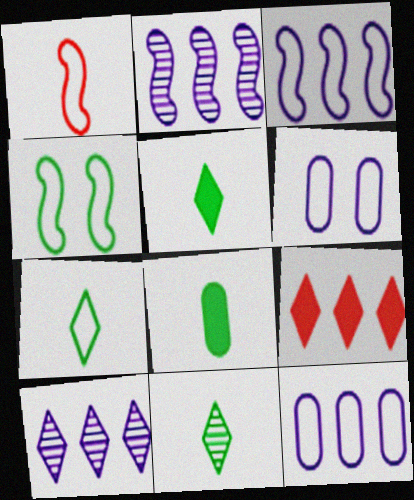[[1, 3, 4], 
[5, 7, 11]]